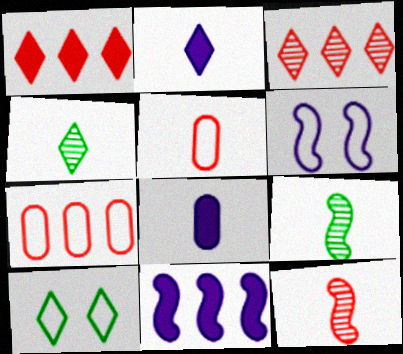[[2, 3, 10], 
[2, 5, 9]]